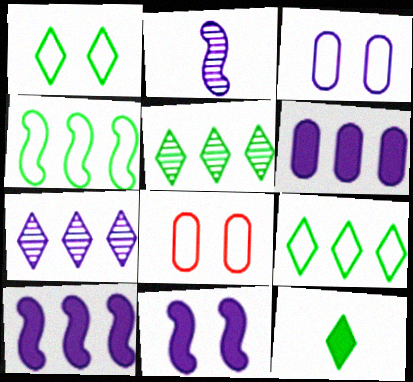[[1, 5, 12]]